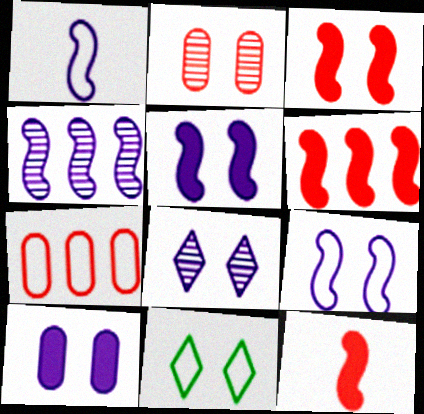[[1, 4, 5], 
[1, 7, 11], 
[2, 5, 11], 
[3, 6, 12], 
[8, 9, 10]]